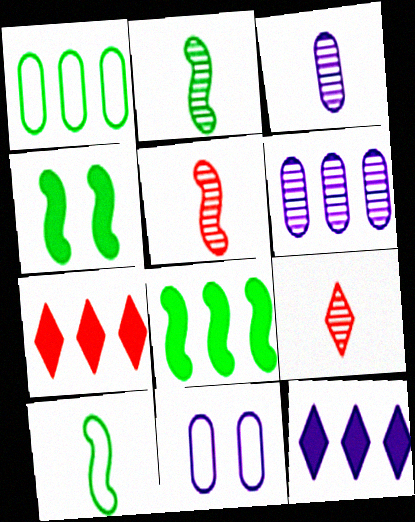[[2, 3, 9], 
[2, 7, 11], 
[8, 9, 11]]